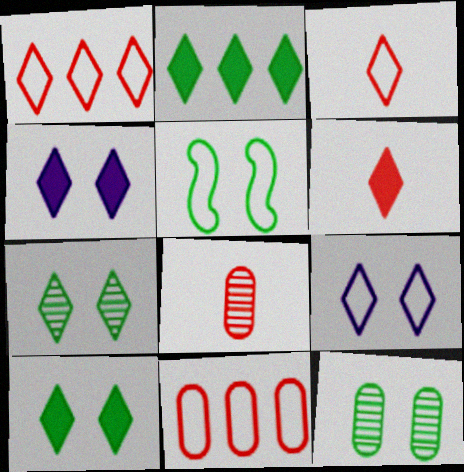[[2, 4, 6], 
[5, 10, 12]]